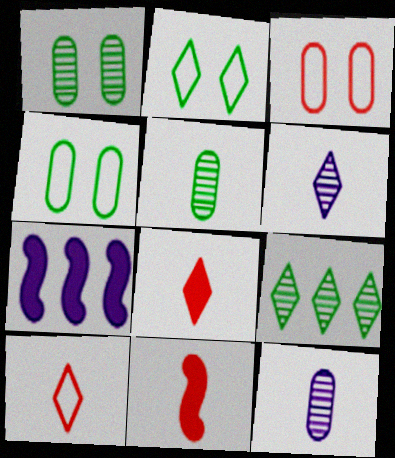[[1, 7, 10]]